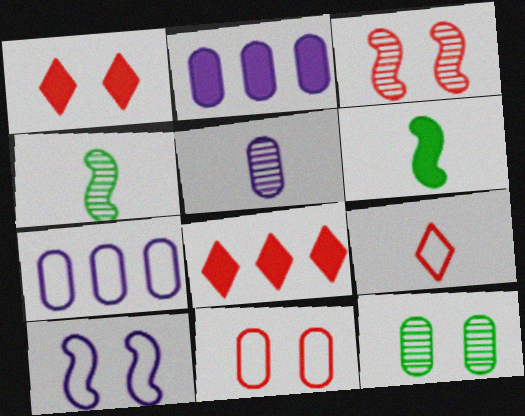[[1, 2, 6], 
[1, 3, 11], 
[1, 4, 7], 
[1, 10, 12], 
[5, 6, 9]]